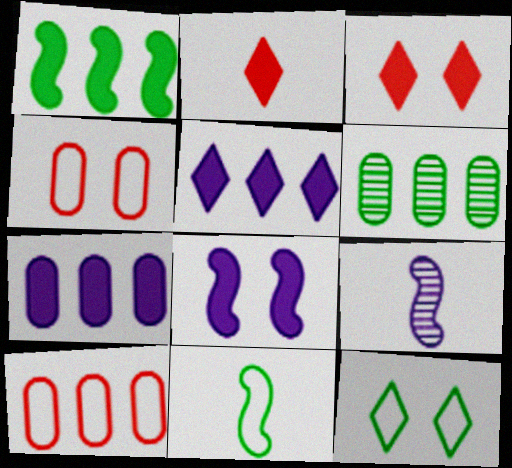[[6, 7, 10]]